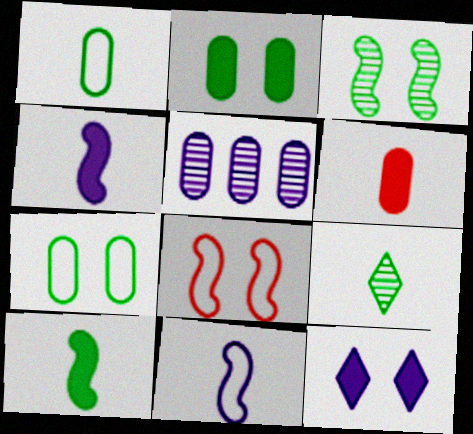[[1, 9, 10], 
[5, 6, 7], 
[5, 11, 12], 
[6, 9, 11]]